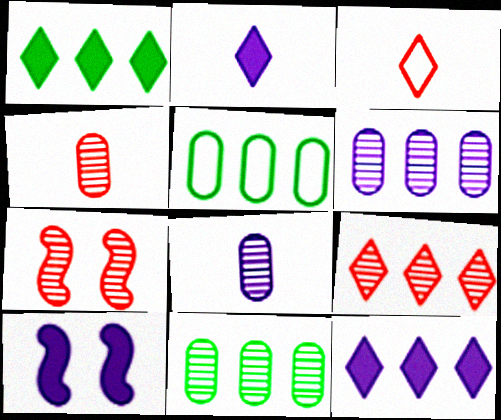[[2, 5, 7], 
[3, 10, 11], 
[4, 7, 9]]